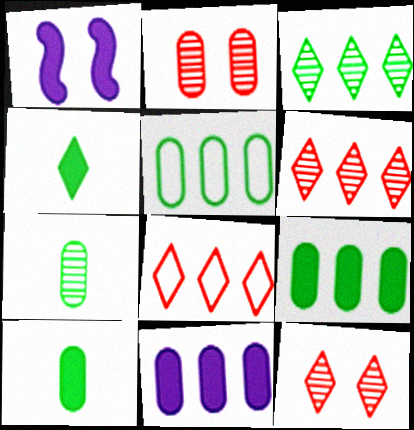[[1, 7, 8]]